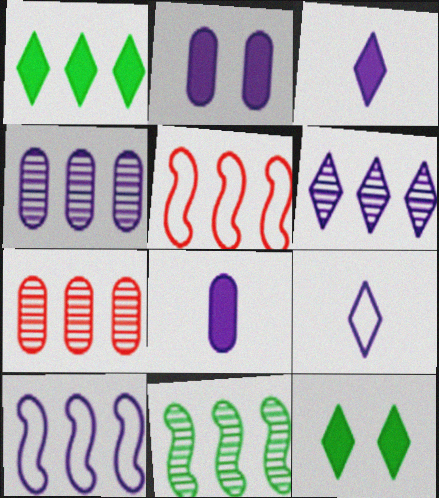[[1, 4, 5], 
[1, 7, 10], 
[6, 7, 11]]